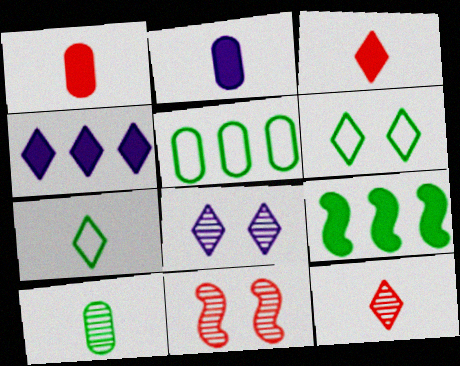[[4, 6, 12], 
[6, 9, 10]]